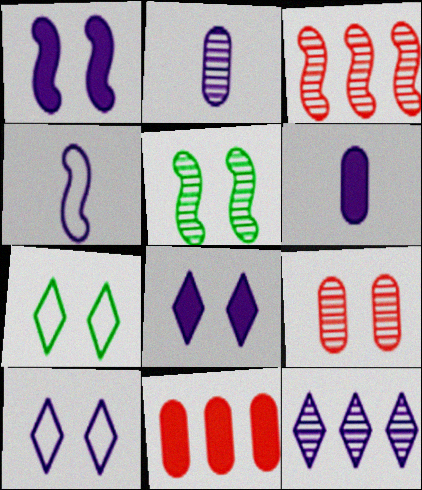[[1, 7, 9], 
[3, 6, 7]]